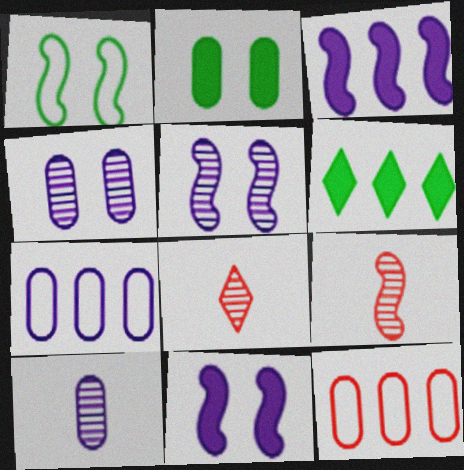[[1, 3, 9], 
[2, 10, 12]]